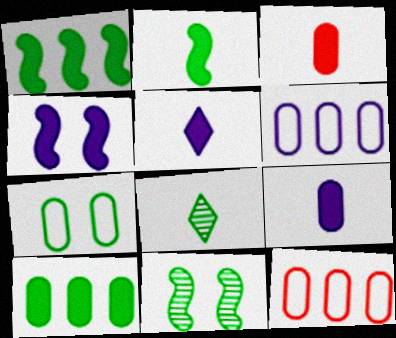[[1, 7, 8], 
[2, 3, 5], 
[4, 8, 12], 
[5, 11, 12]]